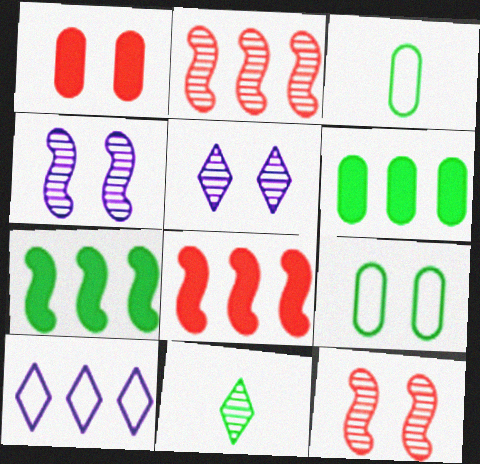[[2, 6, 10], 
[3, 5, 8], 
[7, 9, 11]]